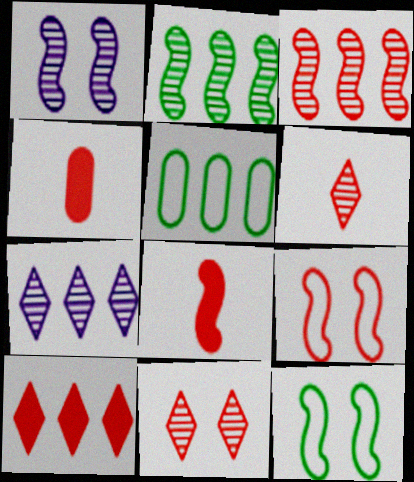[[3, 8, 9], 
[4, 7, 12]]